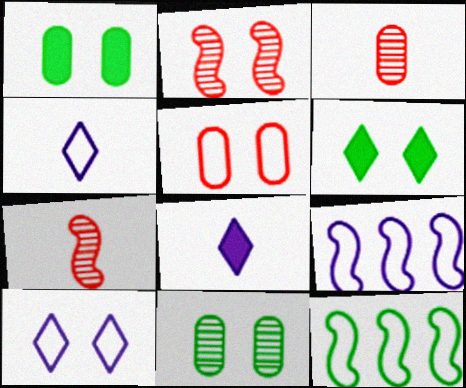[[1, 2, 10], 
[3, 6, 9], 
[4, 5, 12]]